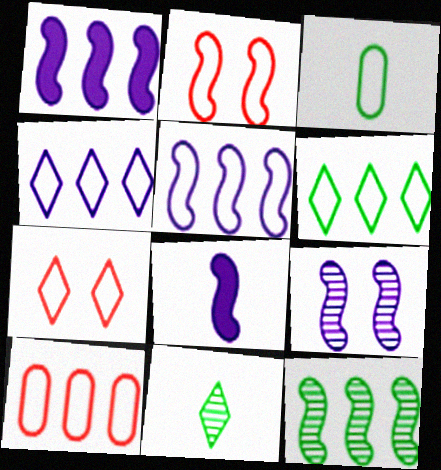[[2, 3, 4], 
[2, 8, 12], 
[3, 5, 7], 
[5, 6, 10], 
[5, 8, 9]]